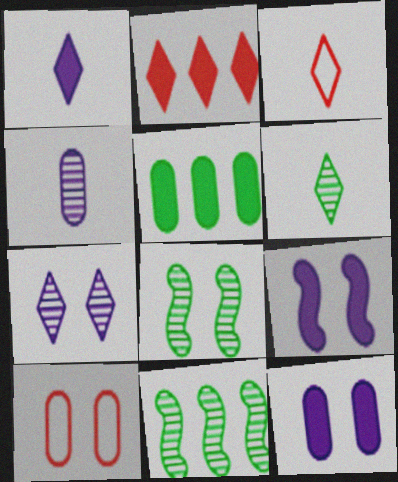[[1, 3, 6], 
[1, 10, 11], 
[3, 11, 12], 
[4, 5, 10]]